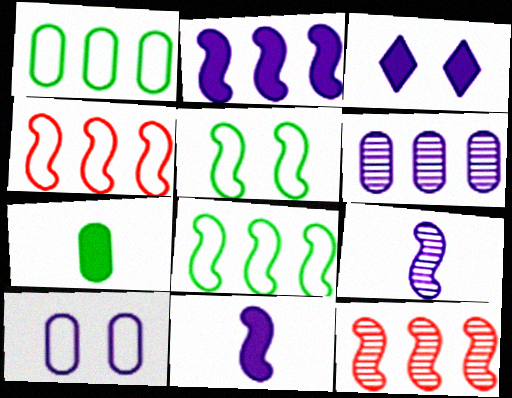[[2, 8, 12], 
[5, 11, 12]]